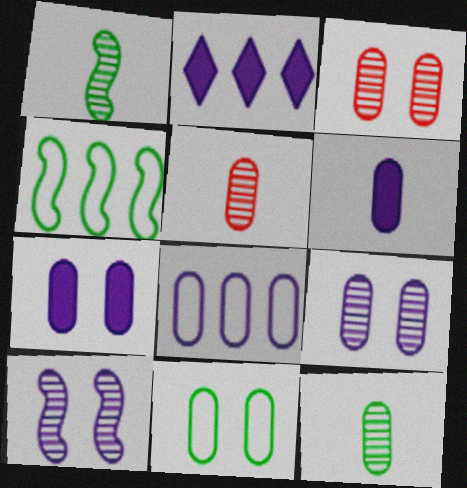[[3, 7, 11], 
[6, 8, 9]]